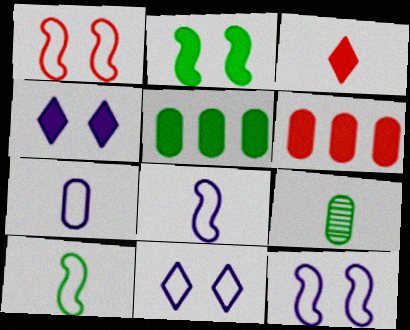[[3, 8, 9]]